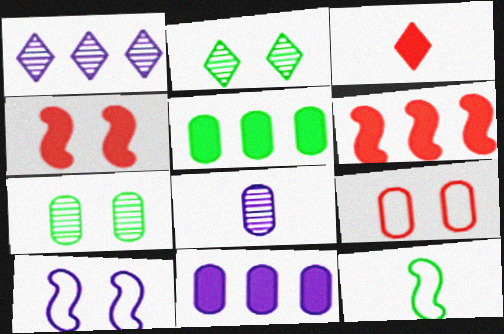[[2, 5, 12], 
[3, 8, 12], 
[5, 8, 9]]